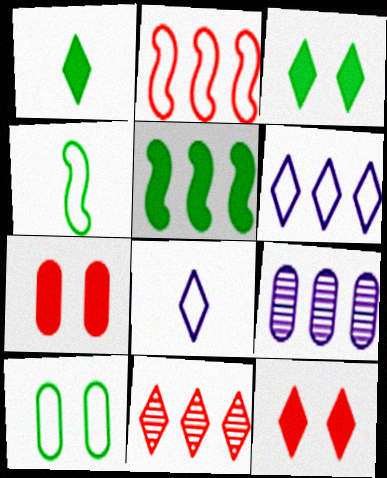[[2, 8, 10], 
[3, 8, 11], 
[4, 9, 12]]